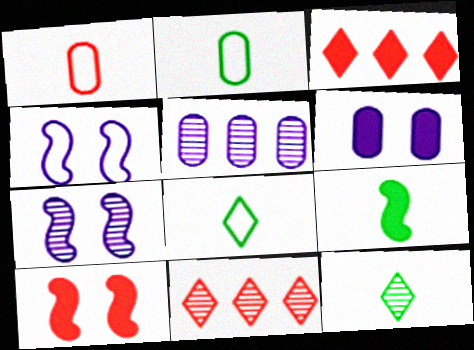[[1, 10, 11], 
[2, 3, 7], 
[2, 9, 12], 
[3, 6, 9], 
[5, 8, 10]]